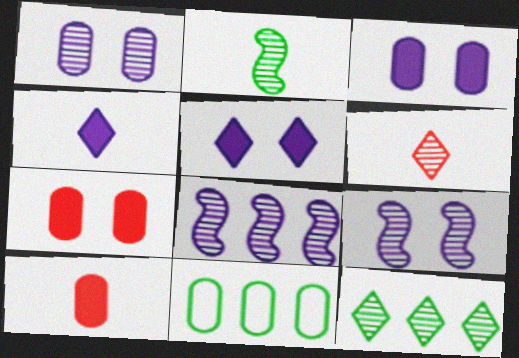[[1, 10, 11]]